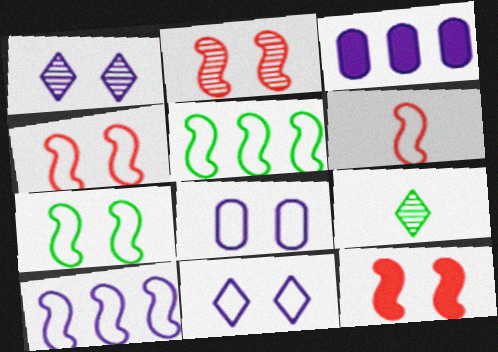[[2, 4, 12], 
[3, 4, 9], 
[6, 7, 10]]